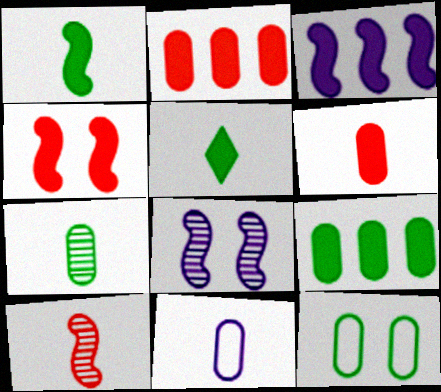[[1, 3, 4], 
[5, 10, 11], 
[6, 7, 11], 
[7, 9, 12]]